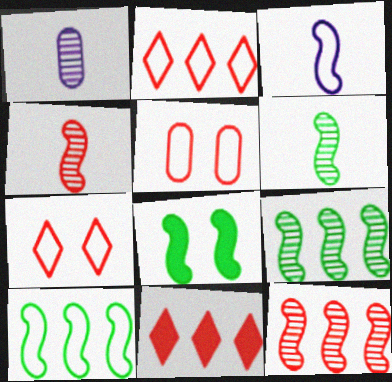[[1, 2, 8], 
[3, 8, 12], 
[4, 5, 11], 
[6, 8, 10]]